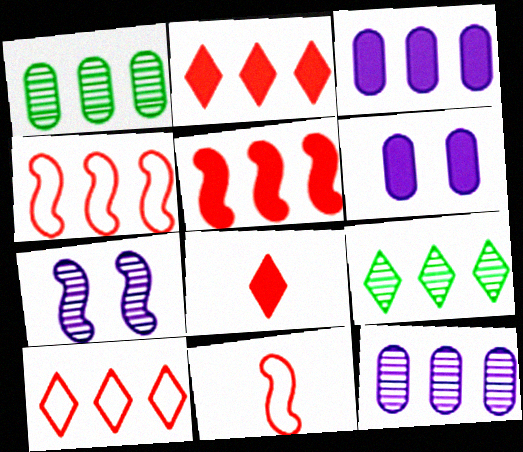[[3, 4, 9], 
[6, 9, 11]]